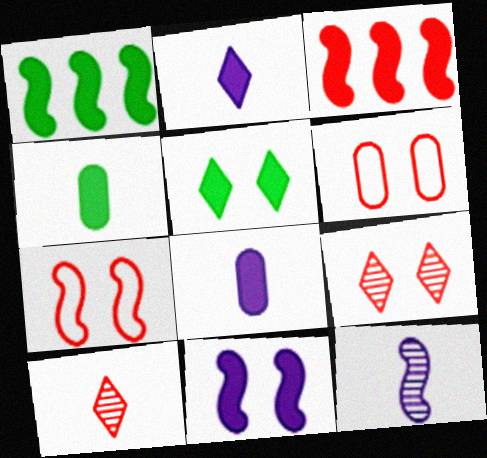[[1, 4, 5], 
[1, 7, 12], 
[3, 5, 8], 
[3, 6, 10]]